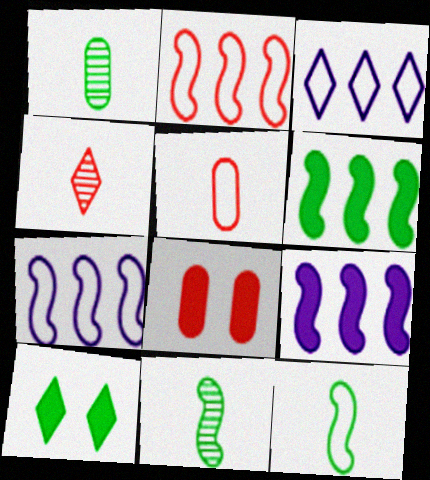[[2, 4, 8], 
[3, 4, 10], 
[3, 8, 11]]